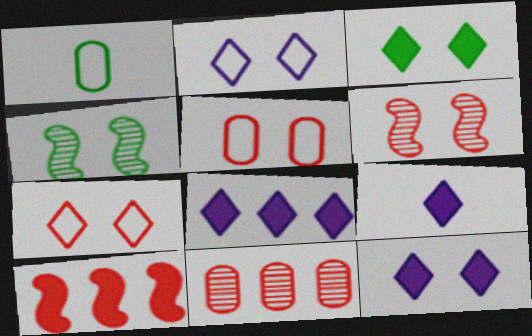[[1, 6, 8], 
[4, 5, 12], 
[8, 9, 12]]